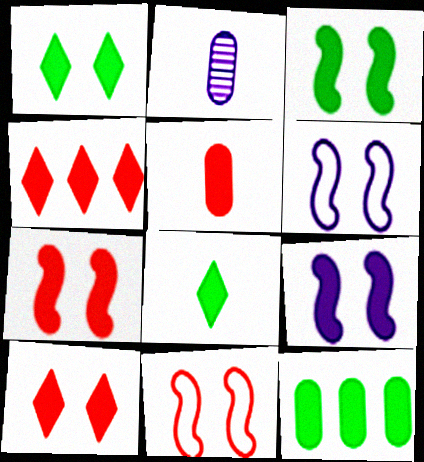[[3, 7, 9], 
[3, 8, 12], 
[4, 5, 7]]